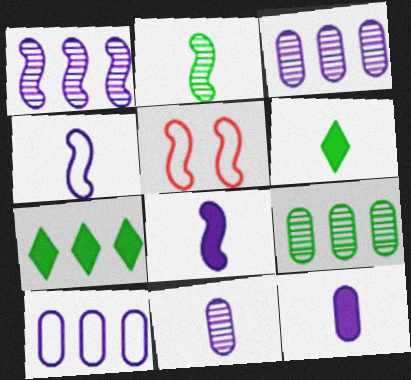[[3, 5, 6], 
[5, 7, 11]]